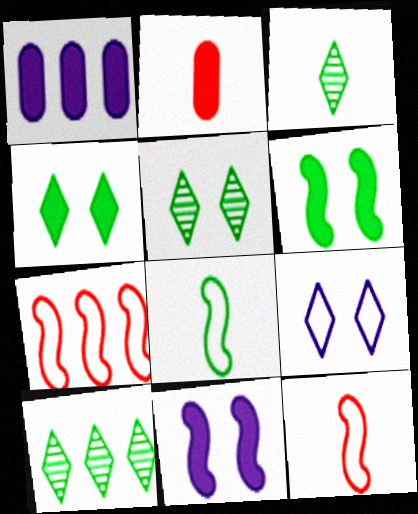[[1, 5, 12], 
[1, 7, 10], 
[3, 5, 10]]